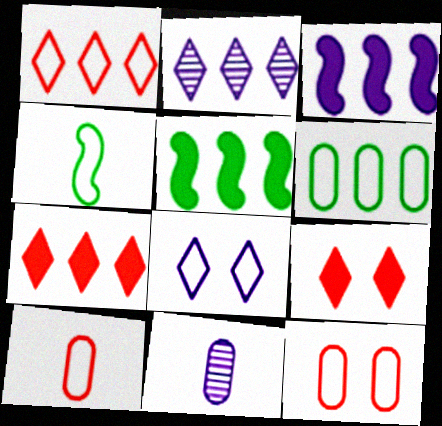[[3, 8, 11]]